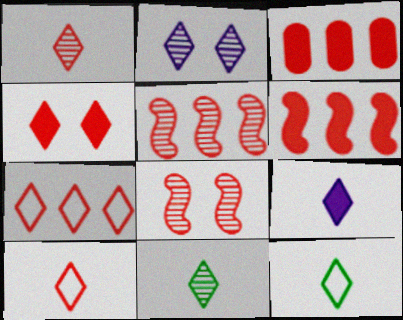[[1, 4, 7], 
[1, 9, 12], 
[3, 5, 7], 
[3, 8, 10], 
[9, 10, 11]]